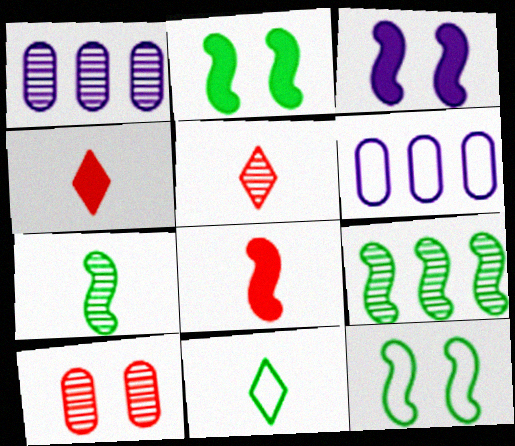[[1, 4, 12], 
[2, 5, 6]]